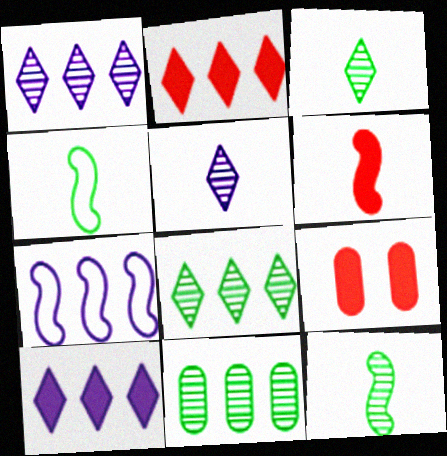[[1, 4, 9], 
[2, 6, 9], 
[2, 7, 11], 
[3, 7, 9]]